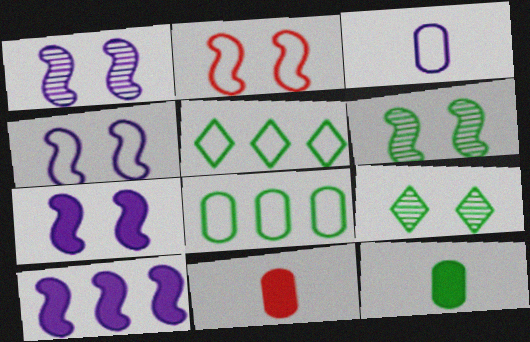[[1, 4, 7], 
[1, 5, 11], 
[2, 3, 5], 
[2, 6, 7], 
[5, 6, 12]]